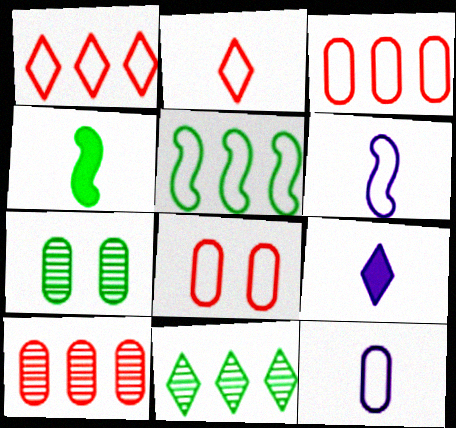[]